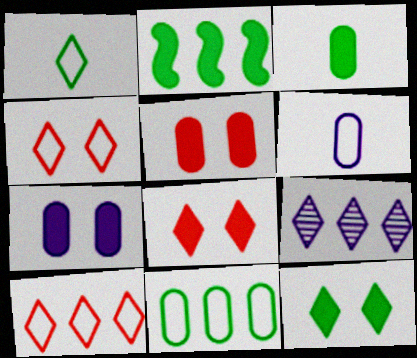[[1, 8, 9], 
[2, 3, 12]]